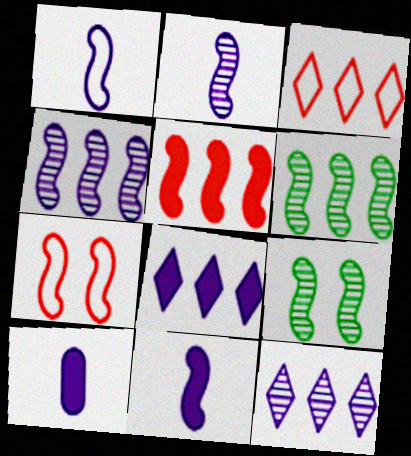[[1, 2, 11], 
[1, 5, 9], 
[3, 9, 10], 
[6, 7, 11]]